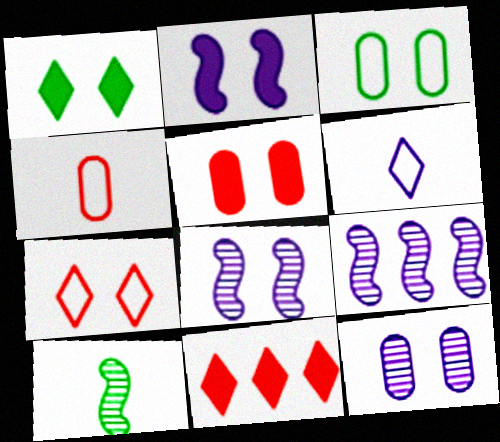[[1, 2, 5], 
[1, 4, 9], 
[3, 5, 12]]